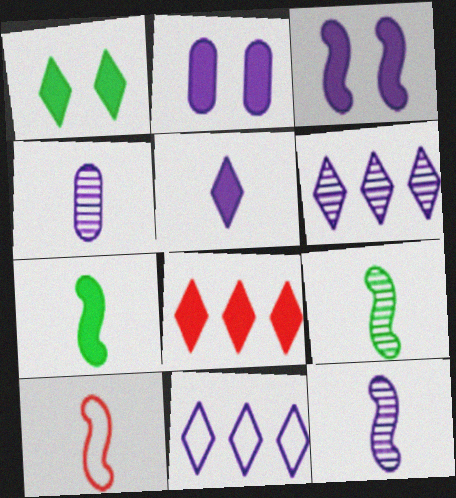[[1, 5, 8], 
[2, 7, 8], 
[2, 11, 12], 
[3, 4, 11], 
[7, 10, 12]]